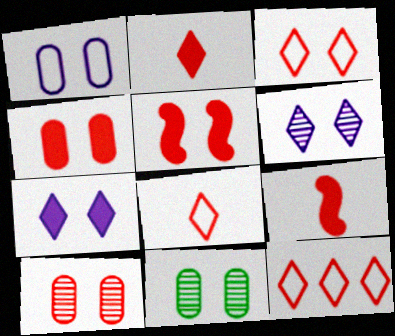[[1, 4, 11], 
[3, 5, 10], 
[3, 8, 12], 
[9, 10, 12]]